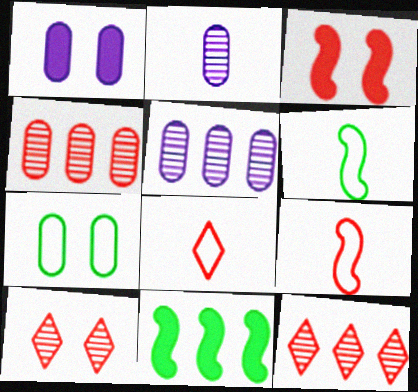[[1, 6, 12], 
[3, 4, 8]]